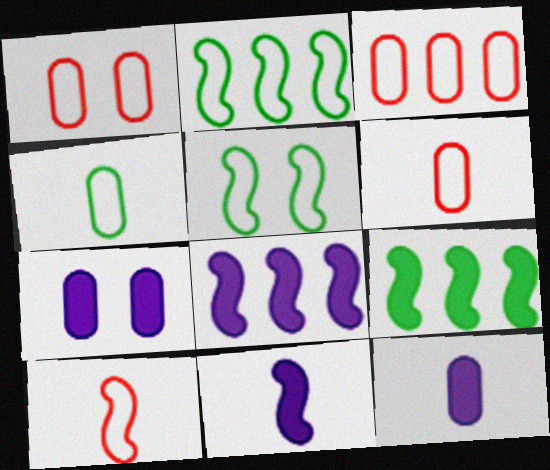[[1, 3, 6]]